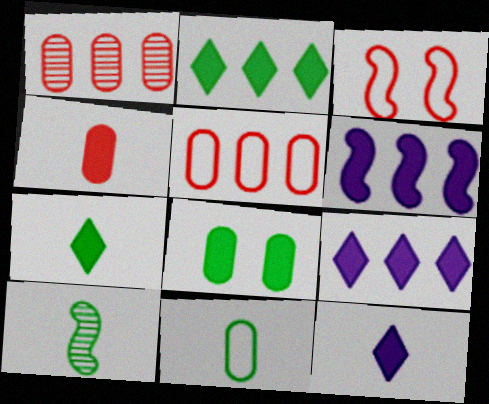[[3, 6, 10], 
[7, 10, 11]]